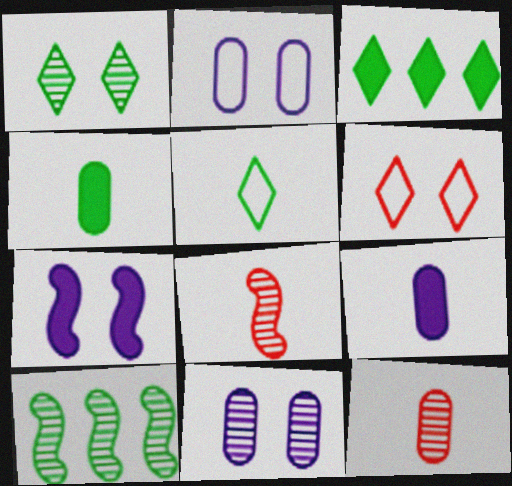[[1, 3, 5], 
[2, 3, 8], 
[5, 8, 9], 
[6, 9, 10]]